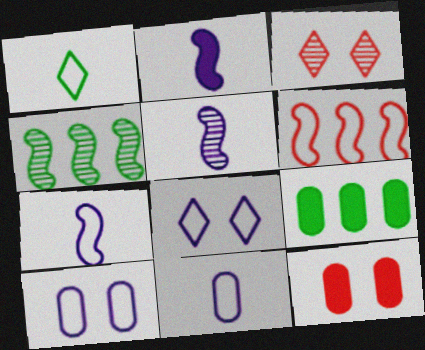[[1, 6, 10], 
[2, 5, 7], 
[3, 7, 9]]